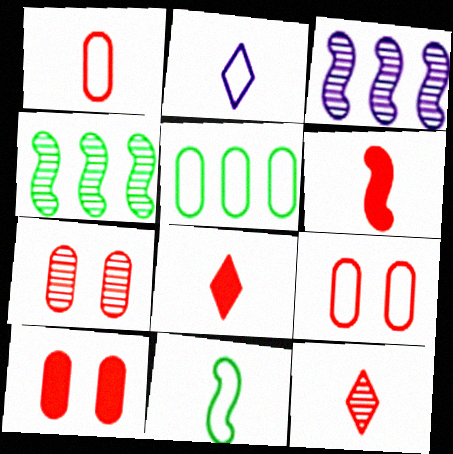[[1, 2, 11], 
[1, 6, 12], 
[2, 4, 10], 
[7, 9, 10]]